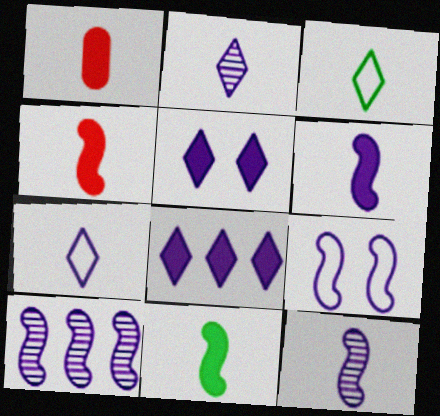[[1, 3, 12], 
[4, 6, 11], 
[6, 9, 10]]